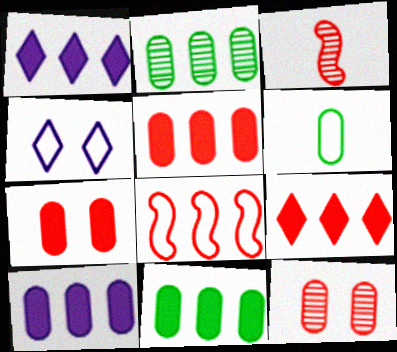[[1, 2, 8], 
[3, 4, 11], 
[4, 6, 8], 
[5, 10, 11], 
[6, 10, 12]]